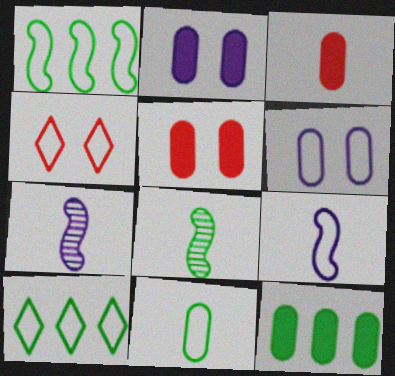[[2, 3, 12], 
[4, 7, 12], 
[5, 7, 10]]